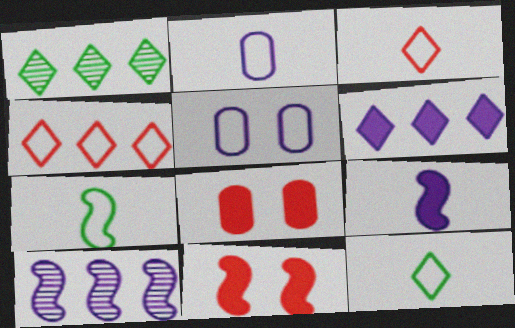[[1, 2, 11], 
[1, 4, 6], 
[2, 3, 7], 
[4, 5, 7], 
[7, 10, 11], 
[8, 10, 12]]